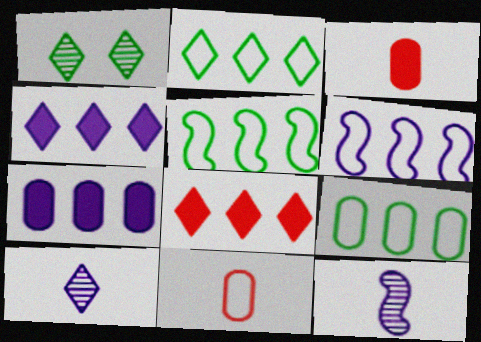[[1, 3, 6], 
[2, 5, 9]]